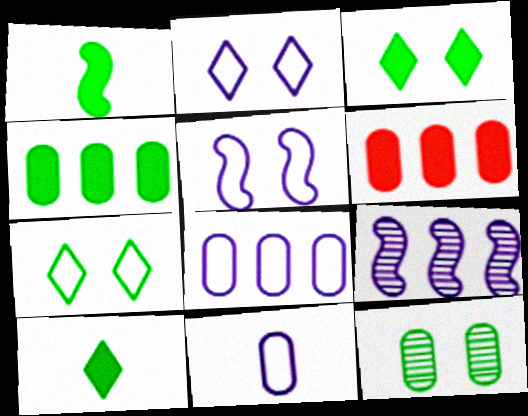[[1, 3, 4], 
[6, 11, 12]]